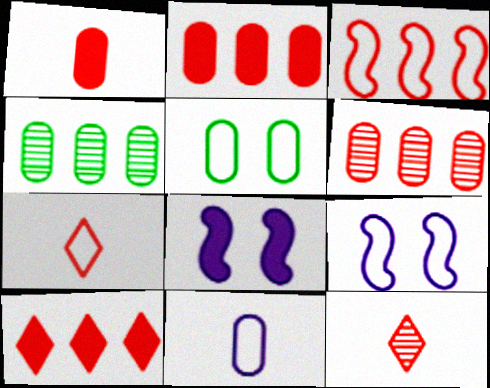[[3, 6, 10], 
[4, 7, 8]]